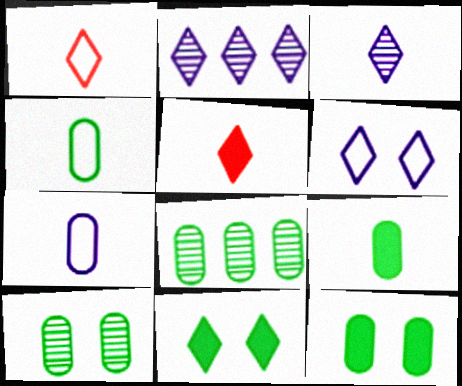[[1, 2, 11], 
[4, 8, 12]]